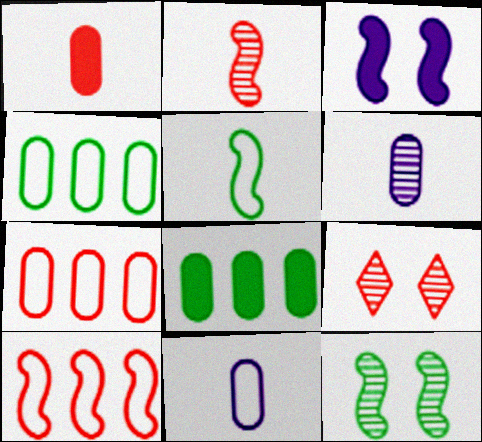[[1, 9, 10]]